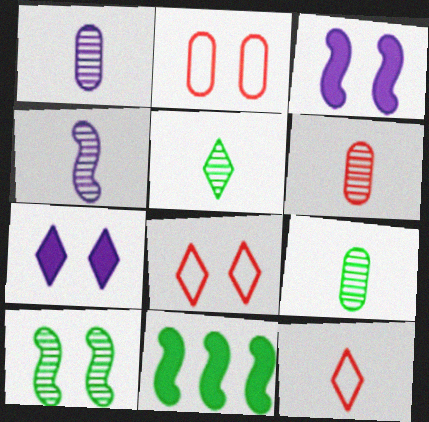[[1, 6, 9], 
[1, 8, 11], 
[2, 7, 10], 
[4, 5, 6]]